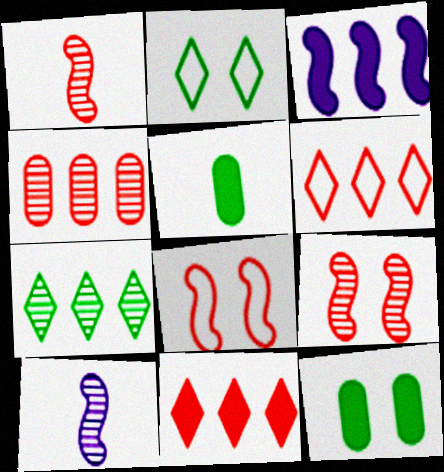[[6, 10, 12]]